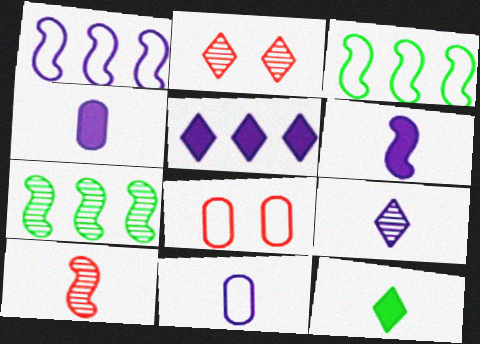[[2, 3, 4], 
[6, 9, 11], 
[10, 11, 12]]